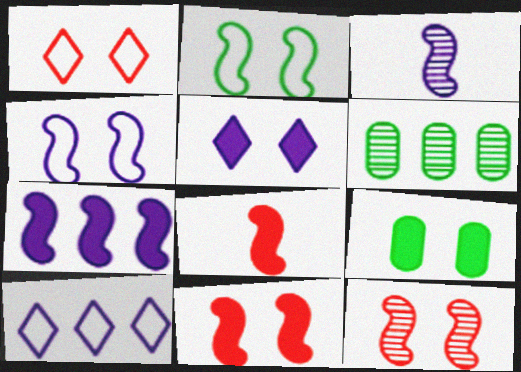[[3, 4, 7], 
[5, 9, 11]]